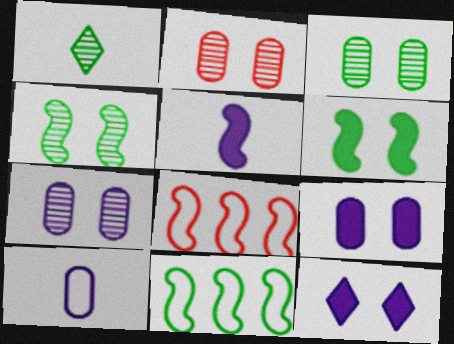[[1, 8, 9], 
[2, 3, 7], 
[4, 5, 8]]